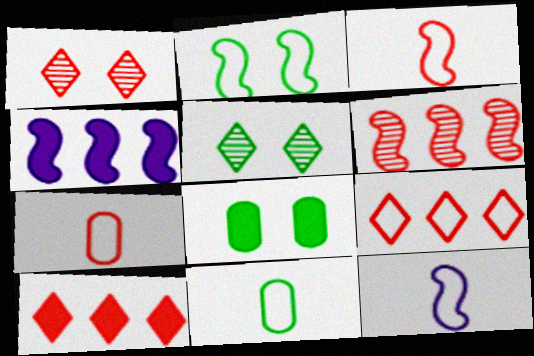[[1, 4, 11], 
[2, 5, 8], 
[4, 5, 7]]